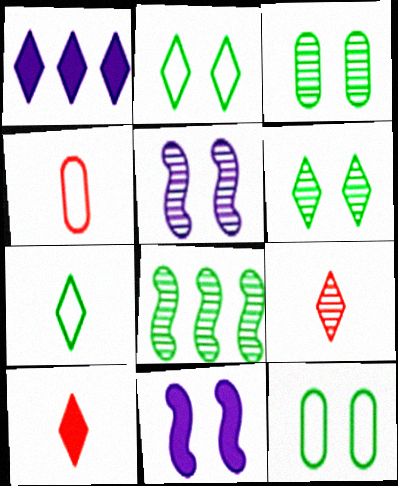[[1, 2, 9]]